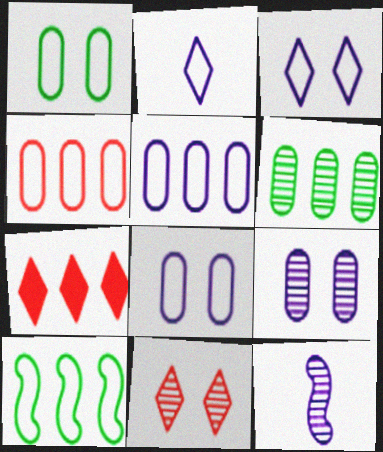[[1, 7, 12], 
[6, 11, 12]]